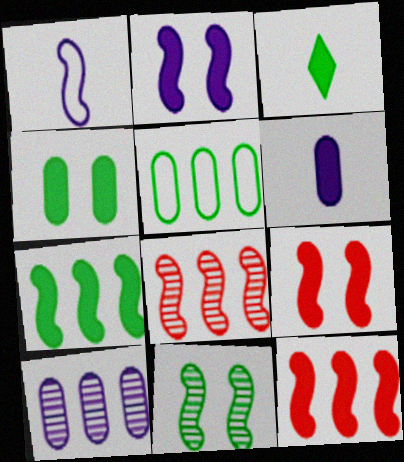[[1, 11, 12], 
[3, 4, 7], 
[3, 5, 11]]